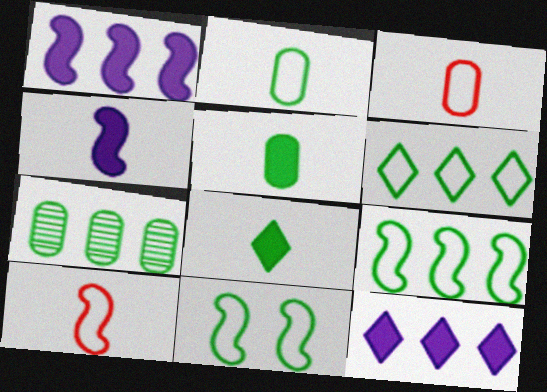[[2, 6, 11], 
[7, 8, 11]]